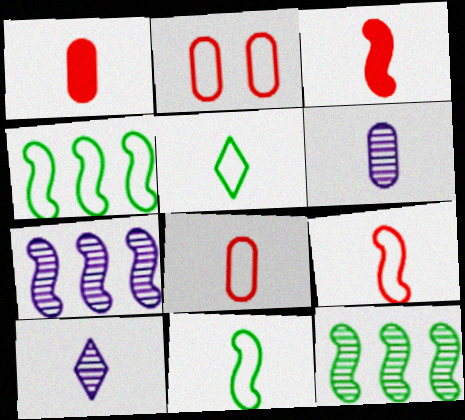[[1, 10, 11], 
[3, 5, 6]]